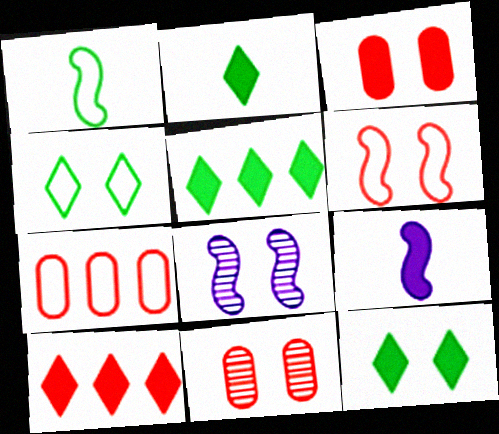[[2, 5, 12], 
[2, 7, 8], 
[3, 4, 8], 
[3, 5, 9]]